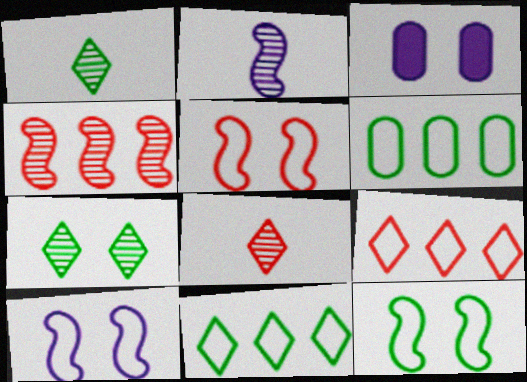[[3, 5, 7], 
[5, 10, 12]]